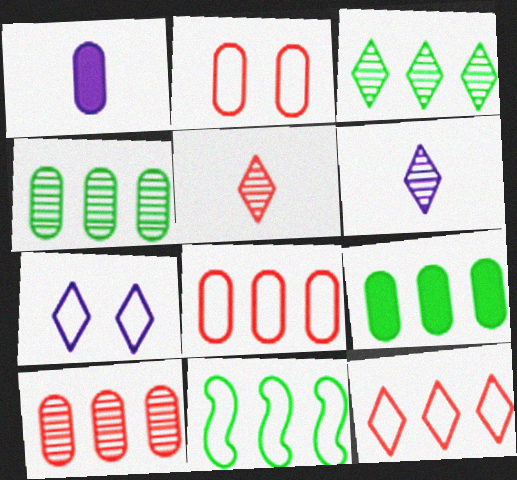[[1, 2, 4], 
[3, 9, 11]]